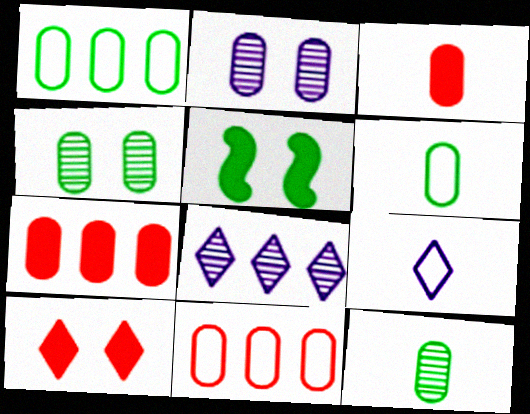[[1, 2, 3], 
[2, 6, 7]]